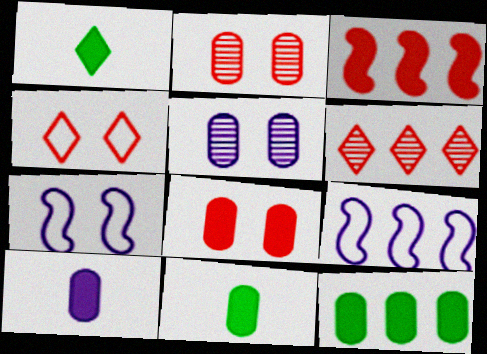[[1, 2, 9], 
[6, 7, 11], 
[6, 9, 12], 
[8, 10, 12]]